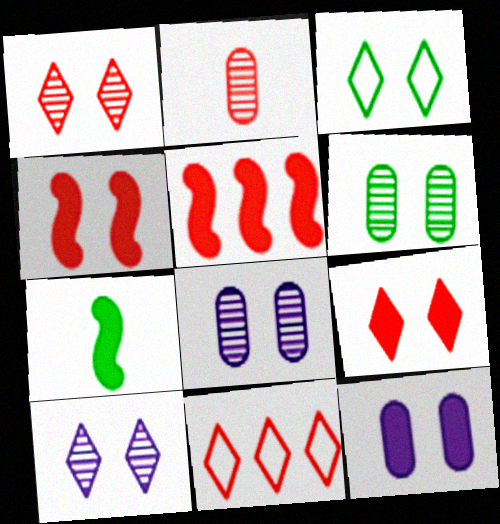[[2, 4, 11], 
[3, 4, 8], 
[3, 9, 10], 
[7, 8, 11]]